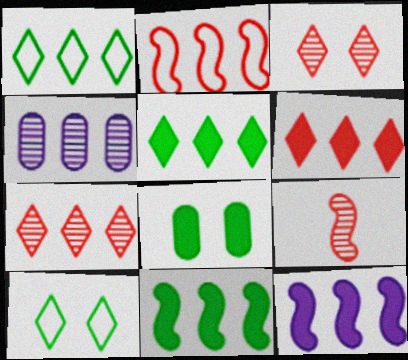[[2, 4, 5]]